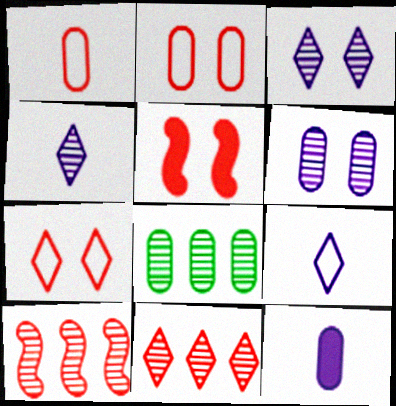[[1, 5, 11], 
[2, 8, 12], 
[5, 8, 9]]